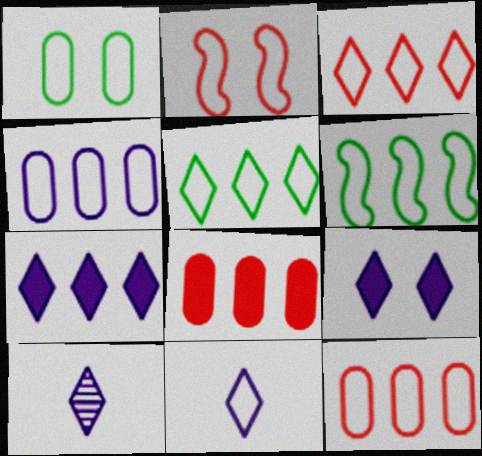[[3, 4, 6]]